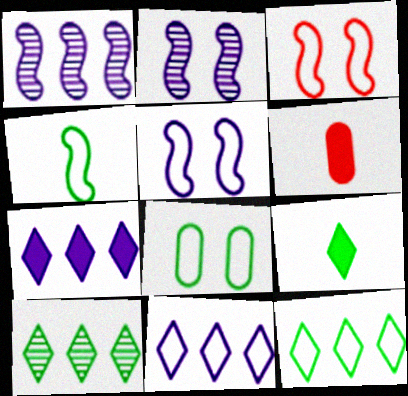[[2, 6, 12], 
[4, 8, 12], 
[5, 6, 10]]